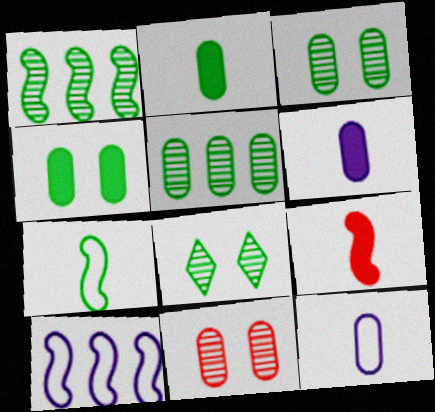[]